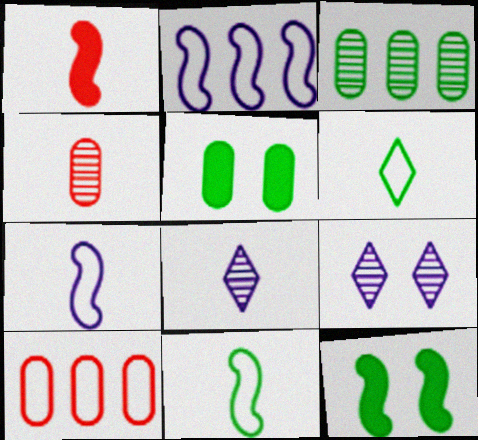[[3, 6, 12], 
[8, 10, 12]]